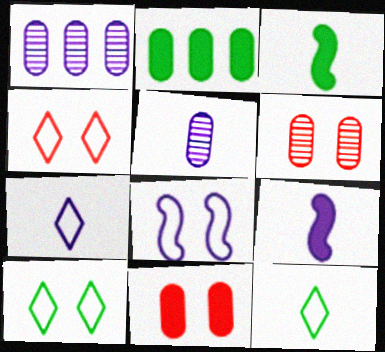[[1, 3, 4], 
[5, 7, 9]]